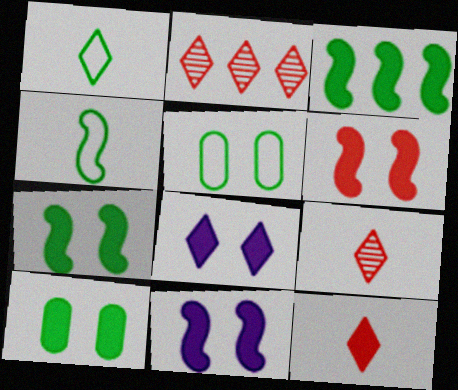[[1, 2, 8], 
[6, 7, 11], 
[6, 8, 10]]